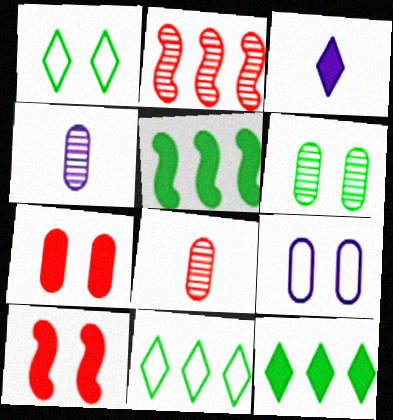[[3, 5, 7], 
[4, 10, 11], 
[6, 7, 9]]